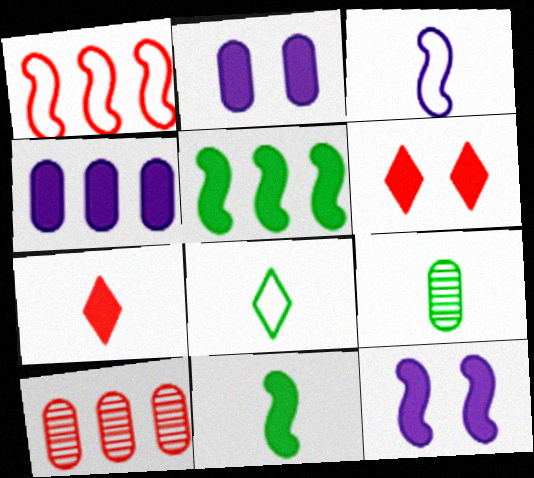[[2, 5, 7], 
[3, 7, 9], 
[4, 6, 11], 
[8, 9, 11], 
[8, 10, 12]]